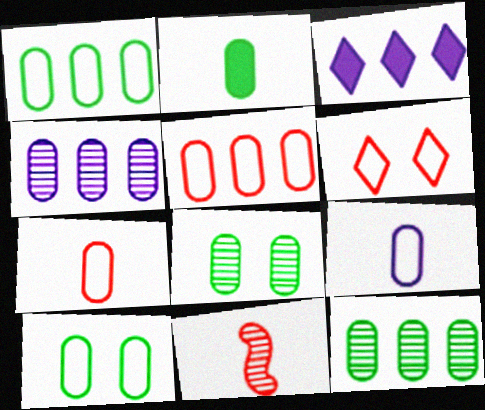[[1, 2, 8], 
[2, 10, 12], 
[3, 10, 11], 
[5, 9, 10]]